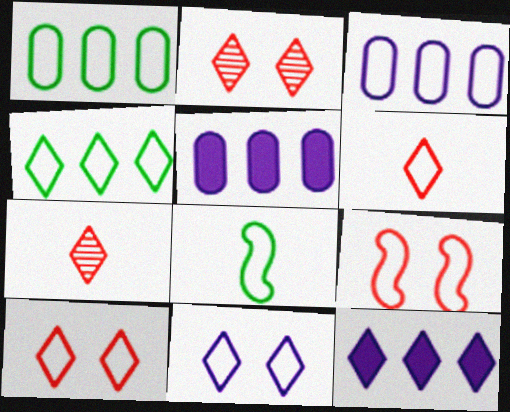[[2, 5, 8], 
[3, 8, 10], 
[4, 6, 11]]